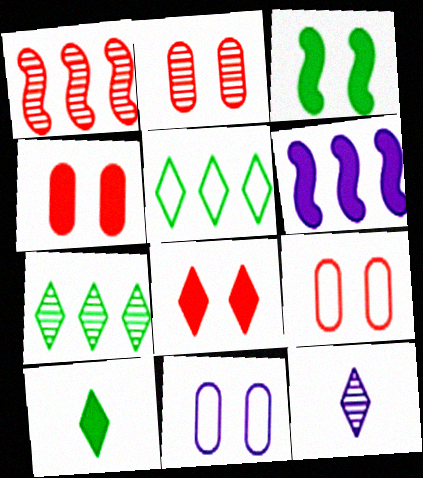[[1, 10, 11], 
[2, 4, 9], 
[4, 6, 10], 
[5, 8, 12], 
[6, 11, 12]]